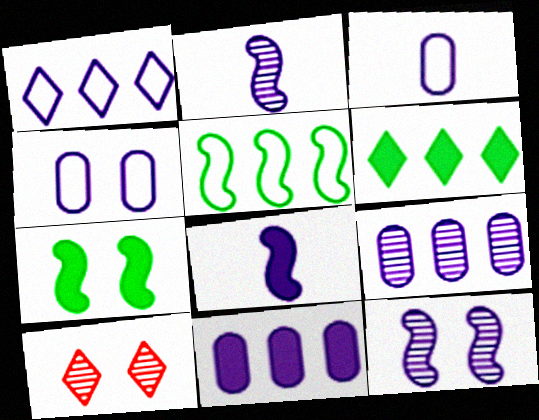[[4, 7, 10]]